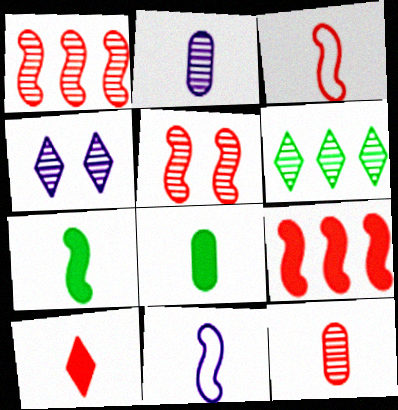[[2, 5, 6], 
[3, 5, 9], 
[3, 10, 12]]